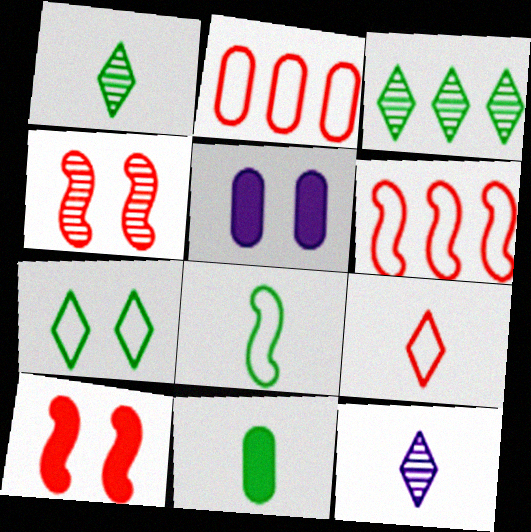[[1, 5, 6], 
[1, 8, 11], 
[4, 5, 7]]